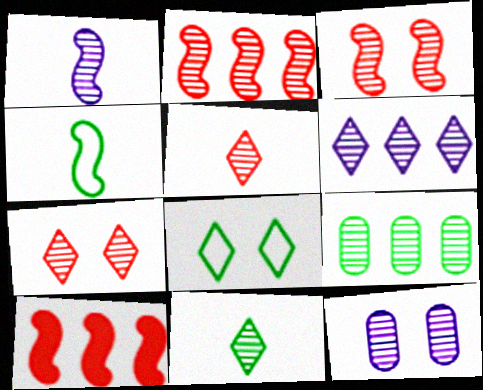[[1, 6, 12], 
[1, 7, 9], 
[2, 6, 9], 
[2, 11, 12], 
[6, 7, 11]]